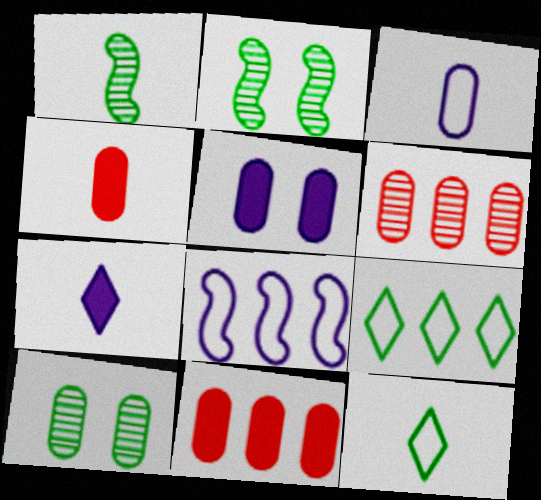[[3, 10, 11]]